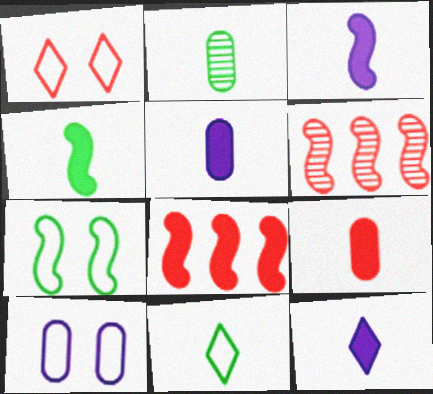[[1, 6, 9], 
[1, 7, 10], 
[2, 4, 11], 
[3, 5, 12], 
[3, 6, 7], 
[4, 9, 12]]